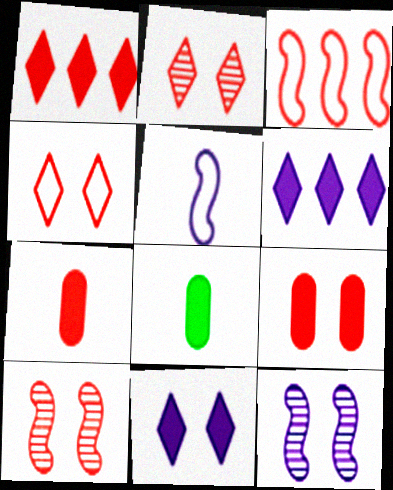[[2, 3, 7], 
[4, 9, 10]]